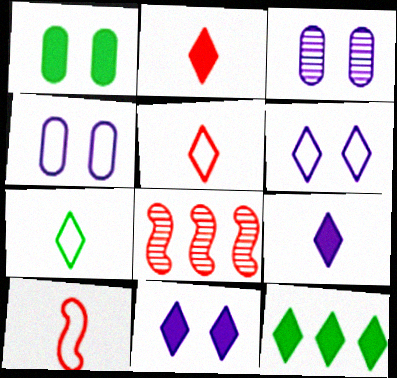[[2, 11, 12], 
[3, 10, 12]]